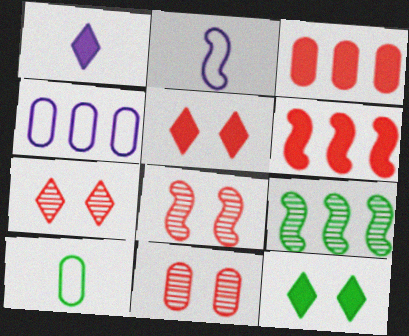[[7, 8, 11], 
[9, 10, 12]]